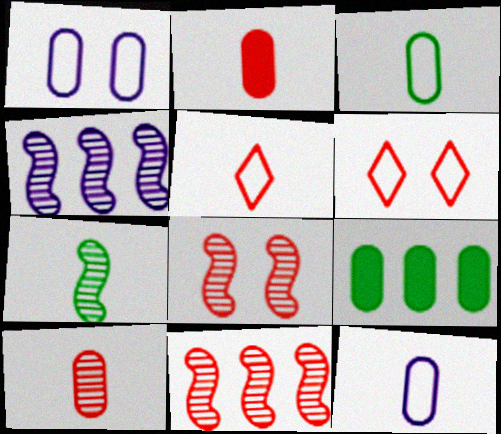[[1, 9, 10], 
[2, 6, 11], 
[4, 7, 8]]